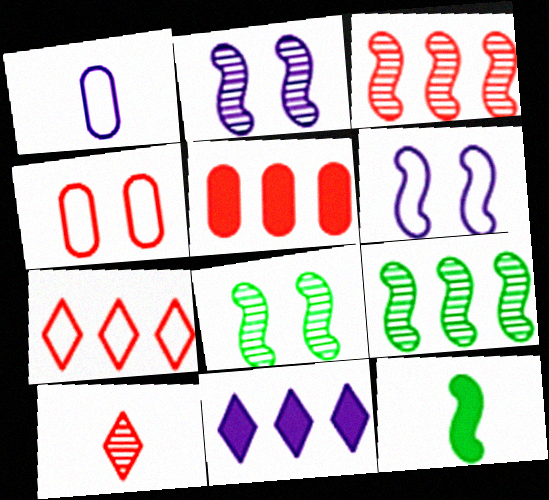[[1, 2, 11], 
[1, 10, 12], 
[3, 5, 7], 
[3, 6, 12]]